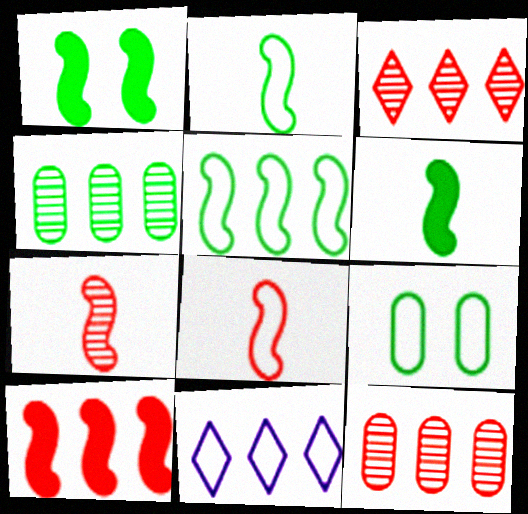[[4, 10, 11], 
[8, 9, 11]]